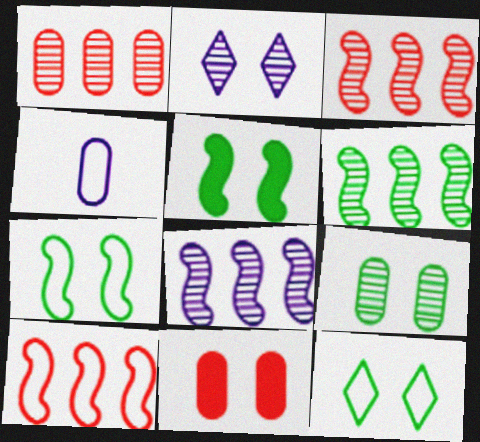[[2, 7, 11], 
[3, 6, 8], 
[4, 10, 12], 
[5, 9, 12]]